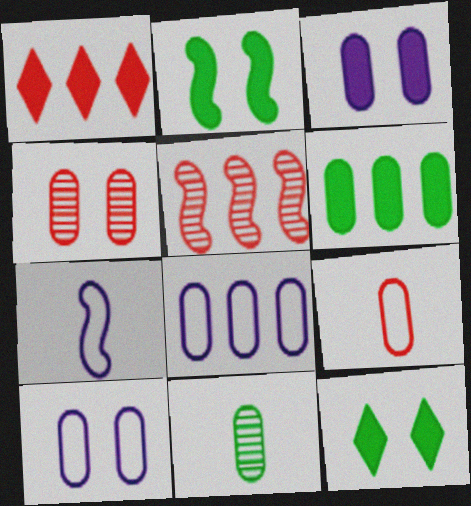[[2, 5, 7]]